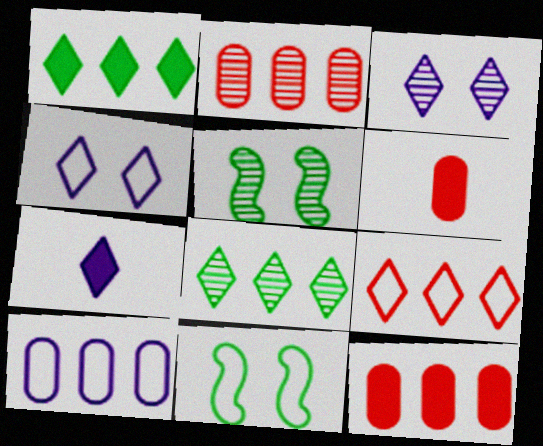[[2, 7, 11]]